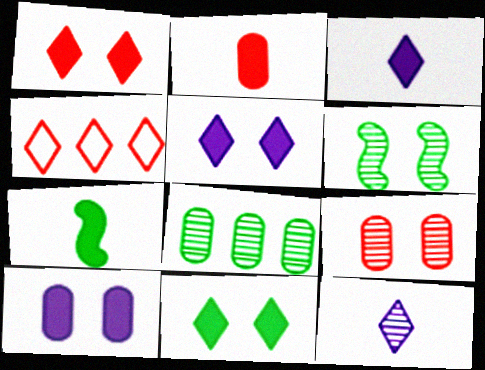[[1, 5, 11], 
[2, 3, 7], 
[4, 11, 12]]